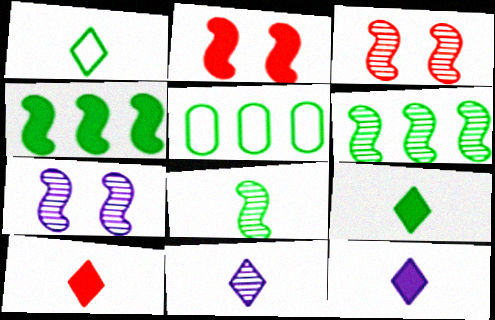[[1, 10, 11], 
[2, 5, 11], 
[3, 5, 12], 
[5, 7, 10], 
[9, 10, 12]]